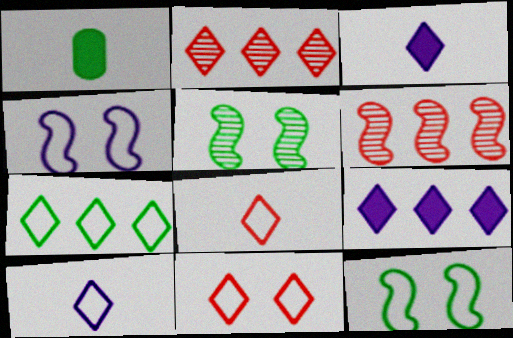[[1, 2, 4], 
[1, 5, 7], 
[2, 7, 9], 
[7, 10, 11]]